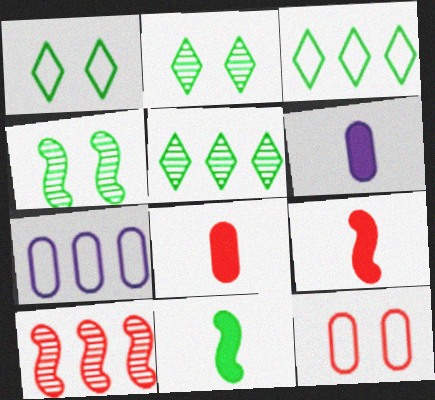[[1, 6, 10], 
[2, 7, 9]]